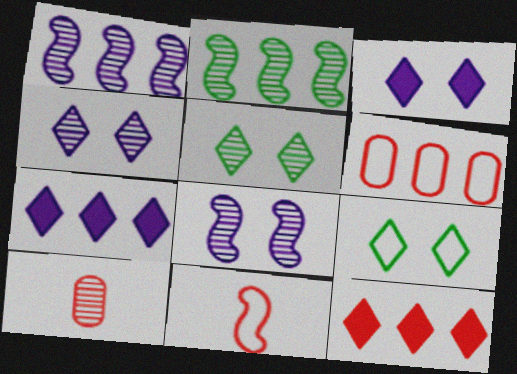[[1, 5, 10], 
[2, 4, 10], 
[2, 6, 7]]